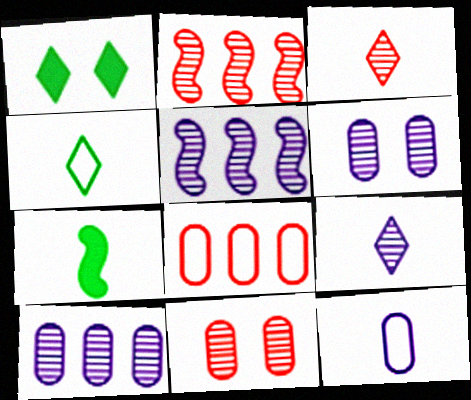[[1, 2, 12], 
[2, 3, 11], 
[3, 7, 12], 
[5, 6, 9]]